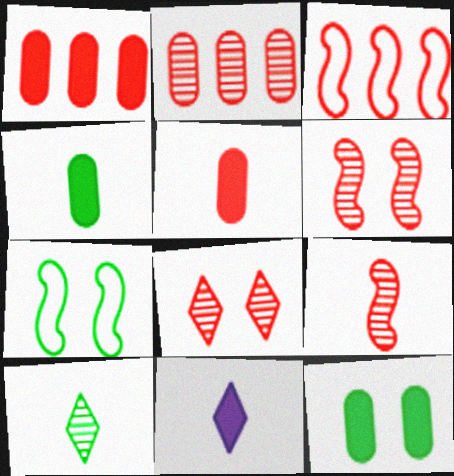[[2, 7, 11], 
[2, 8, 9], 
[3, 5, 8]]